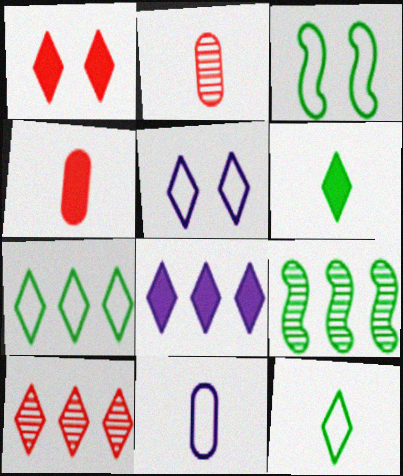[[1, 6, 8], 
[1, 9, 11], 
[2, 3, 8], 
[4, 5, 9], 
[5, 6, 10], 
[7, 8, 10]]